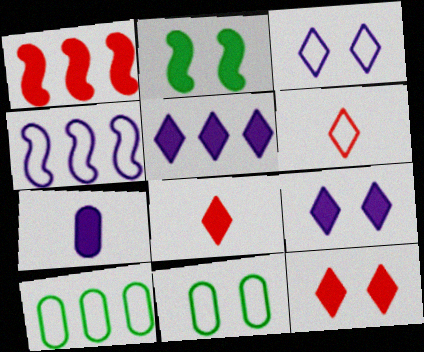[[4, 6, 11]]